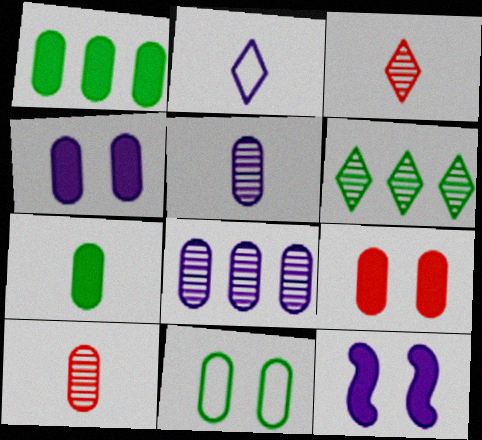[[2, 8, 12]]